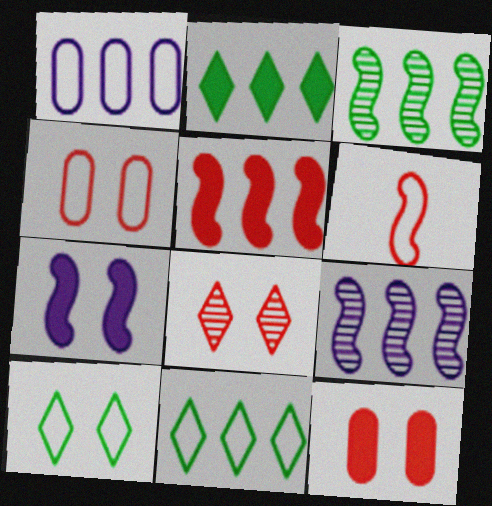[[1, 6, 10], 
[3, 6, 7]]